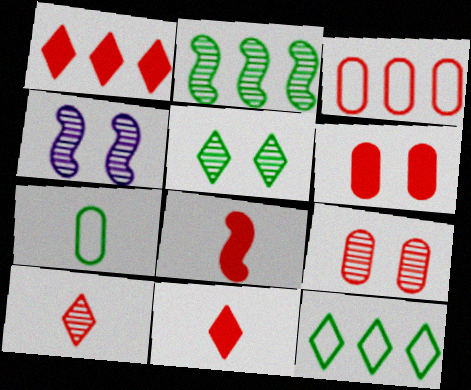[[1, 4, 7], 
[1, 6, 8], 
[4, 5, 9]]